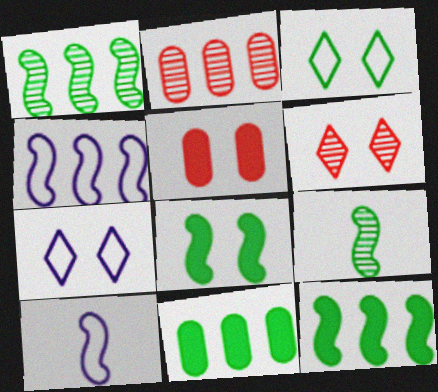[[3, 9, 11], 
[6, 10, 11]]